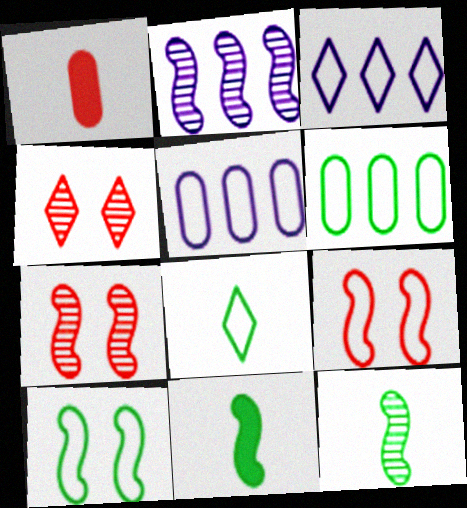[[2, 7, 12], 
[2, 9, 11], 
[4, 5, 11], 
[5, 8, 9], 
[6, 8, 10]]